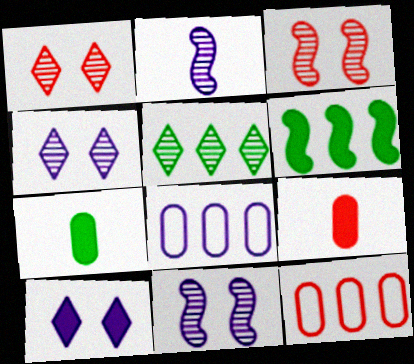[[2, 8, 10], 
[6, 9, 10]]